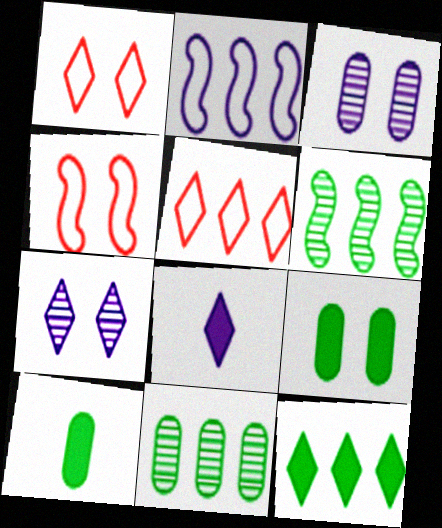[[2, 3, 8], 
[4, 7, 9], 
[4, 8, 11]]